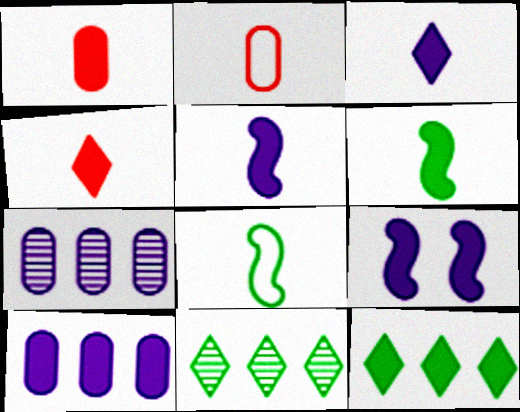[[1, 3, 6], 
[1, 9, 12], 
[2, 9, 11], 
[3, 9, 10]]